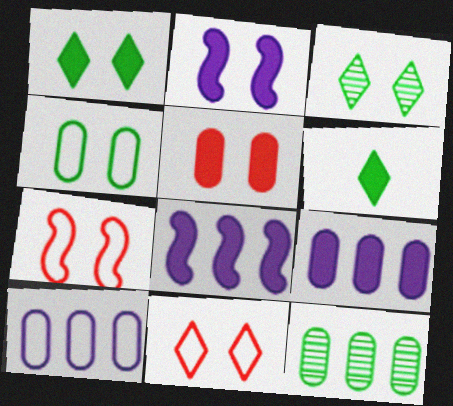[[1, 2, 5], 
[5, 6, 8]]